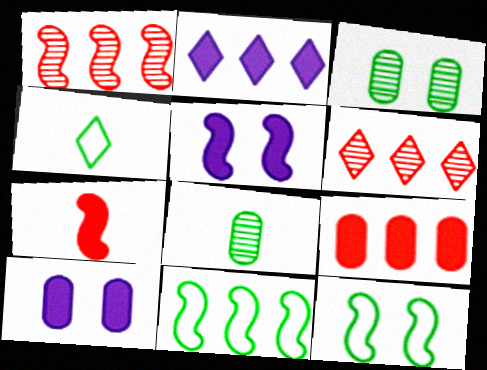[[1, 4, 10]]